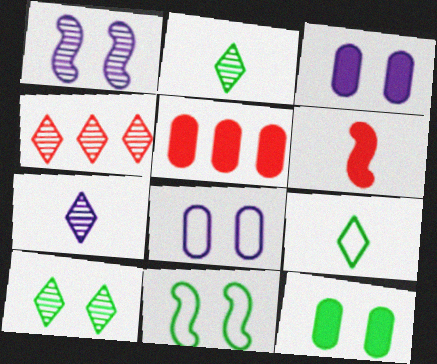[[1, 5, 9], 
[4, 7, 10], 
[5, 7, 11], 
[10, 11, 12]]